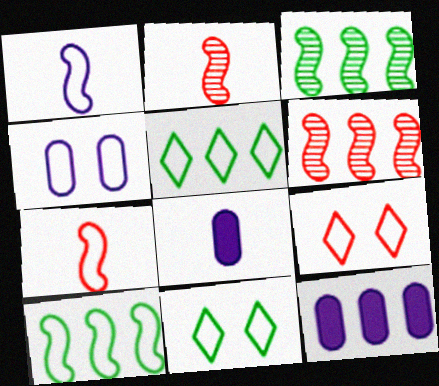[[2, 11, 12], 
[3, 8, 9], 
[4, 5, 7], 
[5, 6, 12], 
[6, 8, 11]]